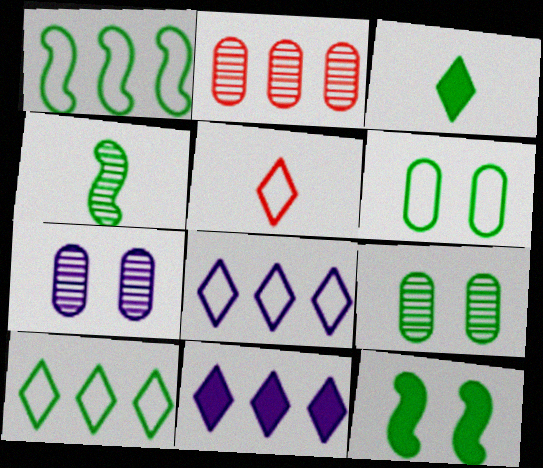[[1, 2, 11], 
[1, 3, 9], 
[1, 4, 12]]